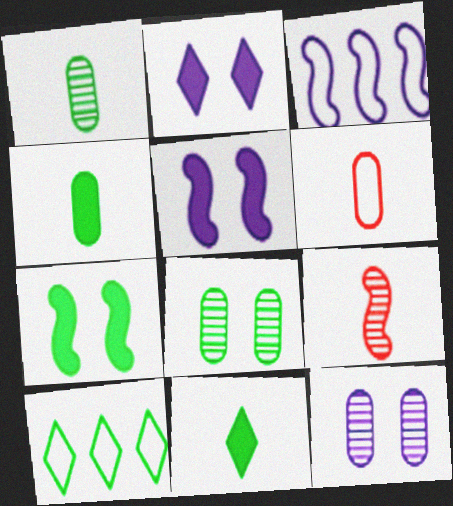[[1, 7, 10], 
[3, 7, 9]]